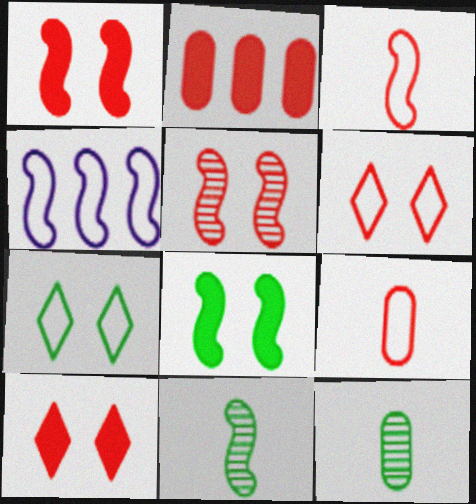[[1, 4, 11], 
[4, 7, 9], 
[4, 10, 12]]